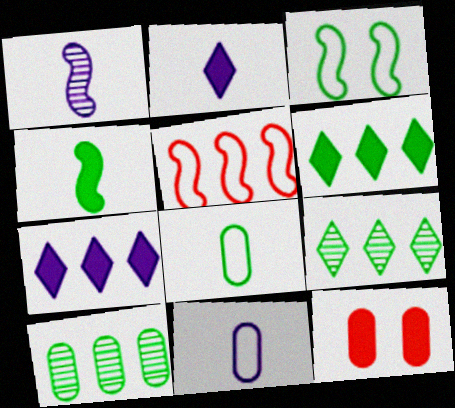[[1, 2, 11], 
[4, 7, 12], 
[5, 7, 10], 
[10, 11, 12]]